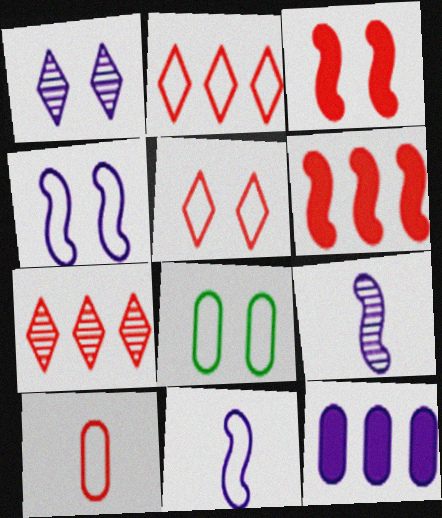[[1, 3, 8], 
[1, 11, 12], 
[2, 8, 11], 
[3, 7, 10], 
[4, 5, 8]]